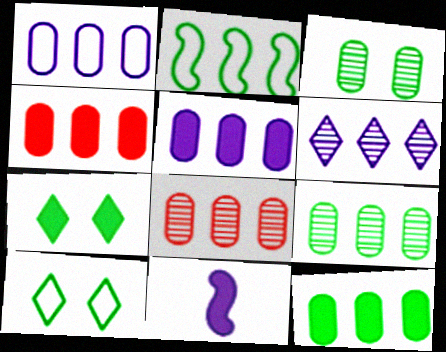[[1, 4, 9], 
[1, 8, 12], 
[2, 4, 6], 
[4, 5, 12], 
[4, 7, 11], 
[8, 10, 11]]